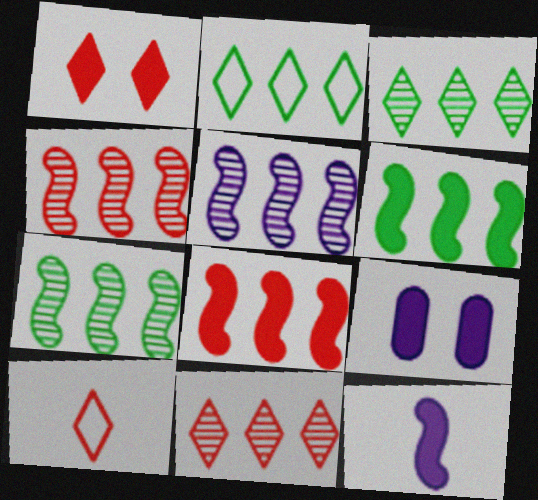[[1, 10, 11], 
[4, 5, 7], 
[7, 9, 10]]